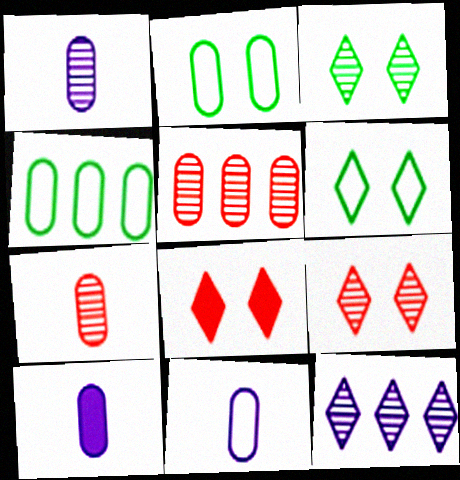[[1, 10, 11], 
[2, 5, 10]]